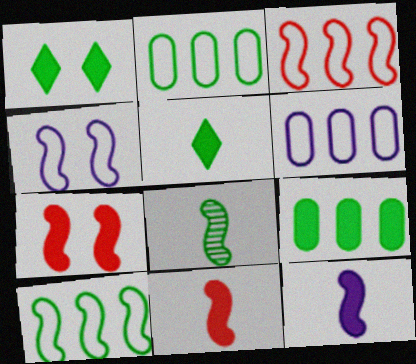[[1, 2, 8]]